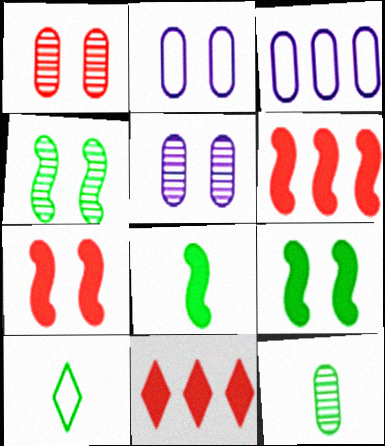[[5, 6, 10], 
[8, 10, 12]]